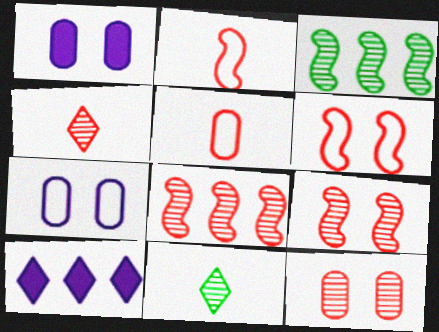[[4, 8, 12]]